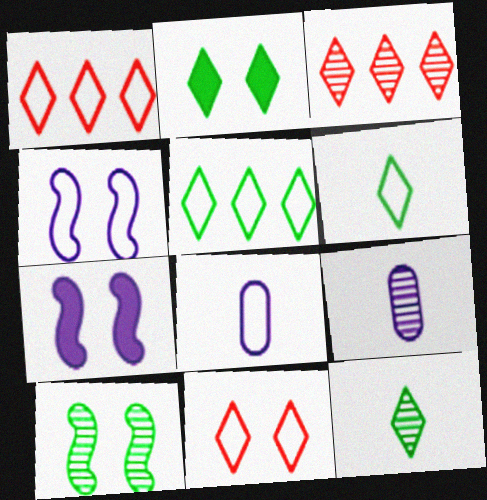[[2, 5, 12], 
[3, 9, 10]]